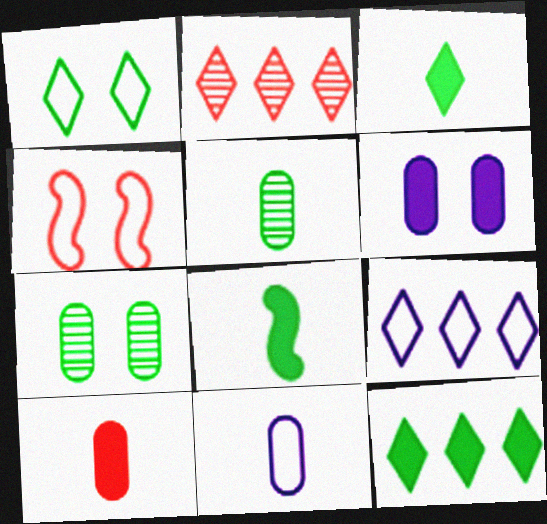[[2, 4, 10], 
[2, 9, 12], 
[5, 10, 11]]